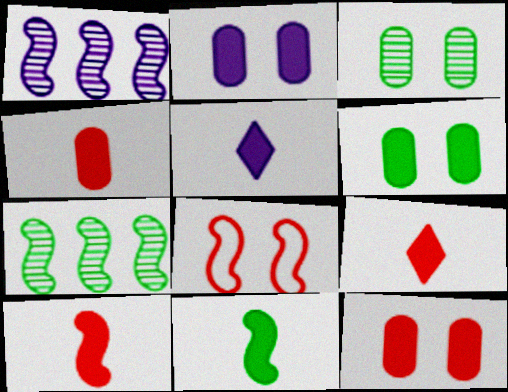[[1, 8, 11], 
[2, 6, 12], 
[4, 5, 11], 
[4, 9, 10]]